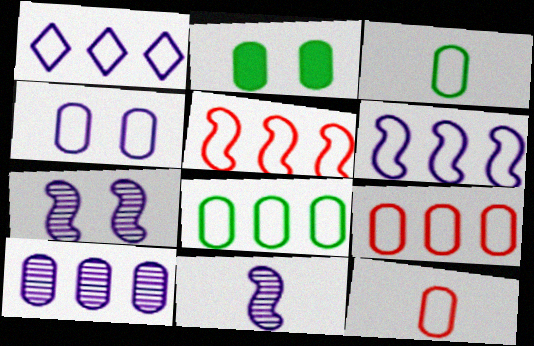[[1, 5, 8], 
[2, 10, 12], 
[3, 4, 9], 
[4, 8, 12]]